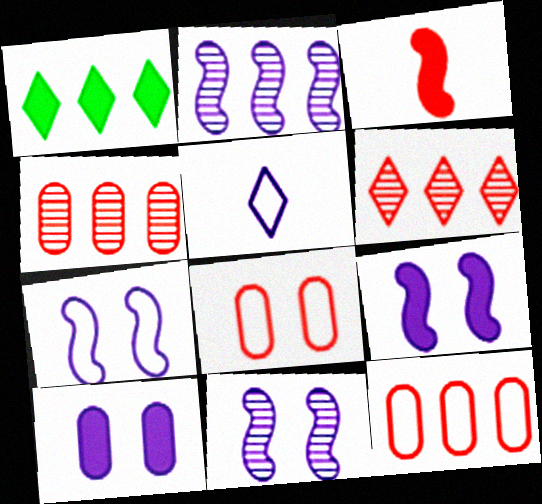[[1, 2, 12], 
[1, 3, 10], 
[2, 5, 10], 
[3, 6, 8], 
[7, 9, 11]]